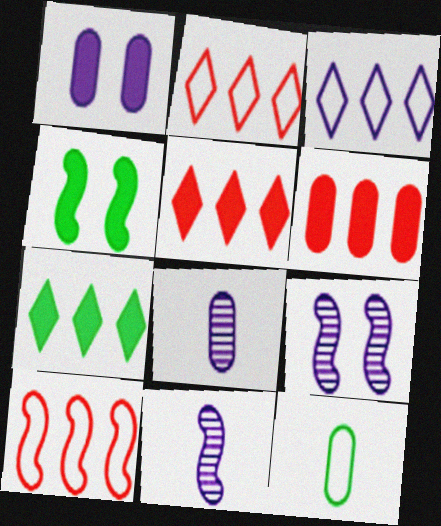[[1, 3, 11], 
[2, 4, 8], 
[4, 10, 11], 
[5, 9, 12]]